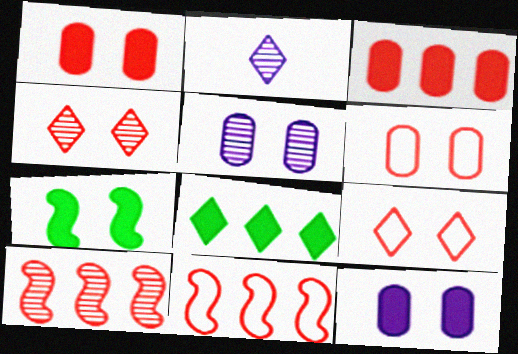[[2, 8, 9], 
[5, 7, 9]]